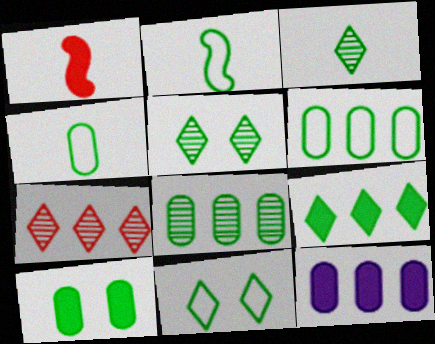[[2, 6, 11], 
[3, 9, 11], 
[4, 8, 10]]